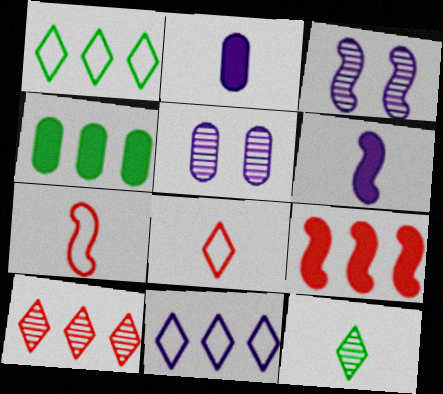[[2, 3, 11], 
[2, 7, 12], 
[3, 4, 8], 
[5, 6, 11]]